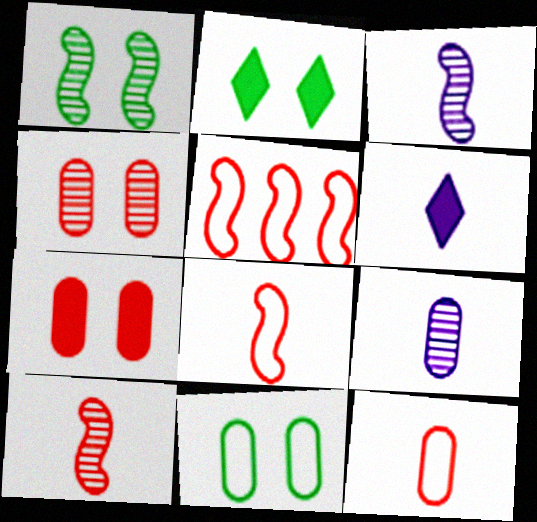[[1, 2, 11], 
[2, 5, 9]]